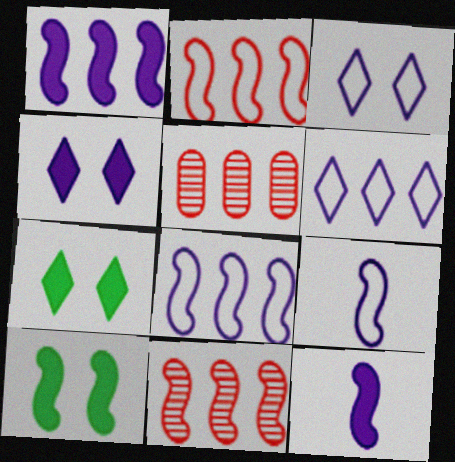[[5, 7, 9], 
[9, 10, 11]]